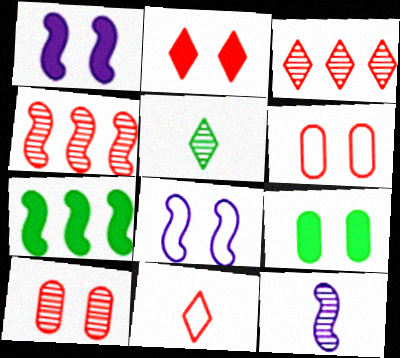[[1, 2, 9], 
[2, 3, 11]]